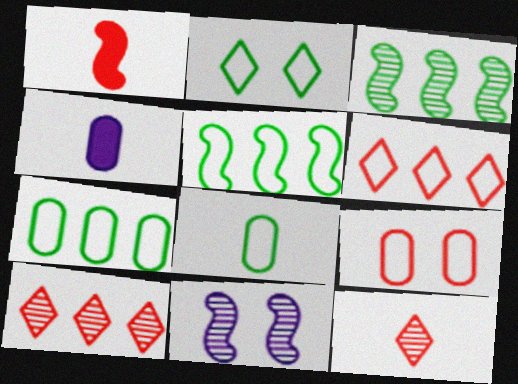[[1, 5, 11], 
[1, 9, 10], 
[2, 5, 8]]